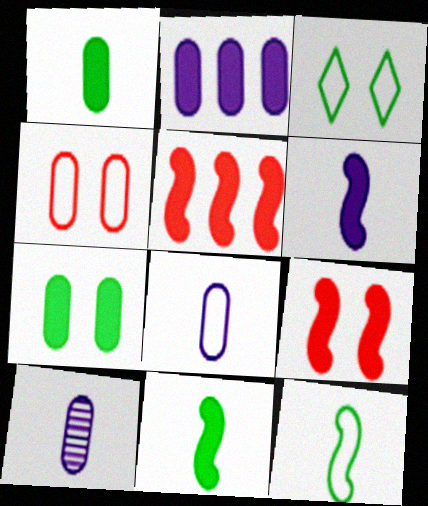[[3, 5, 10]]